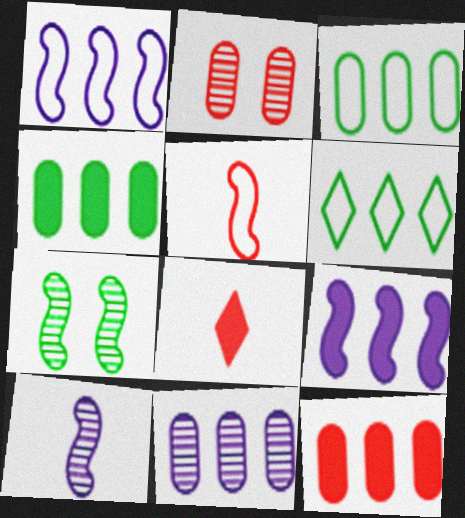[[3, 11, 12], 
[5, 7, 9]]